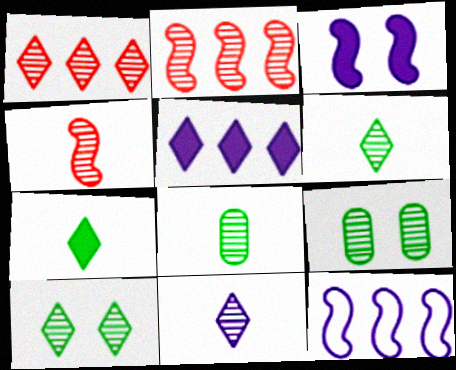[[1, 10, 11], 
[2, 9, 11], 
[4, 8, 11]]